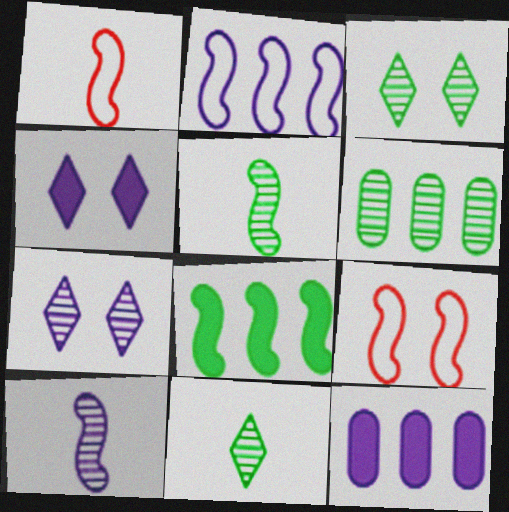[[1, 3, 12], 
[1, 4, 6], 
[3, 5, 6], 
[8, 9, 10], 
[9, 11, 12]]